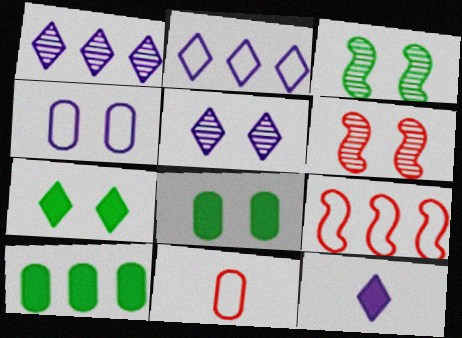[[1, 9, 10], 
[2, 5, 12], 
[4, 6, 7]]